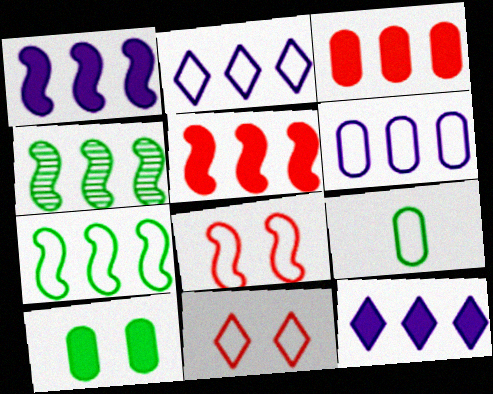[[2, 3, 4], 
[2, 8, 9]]